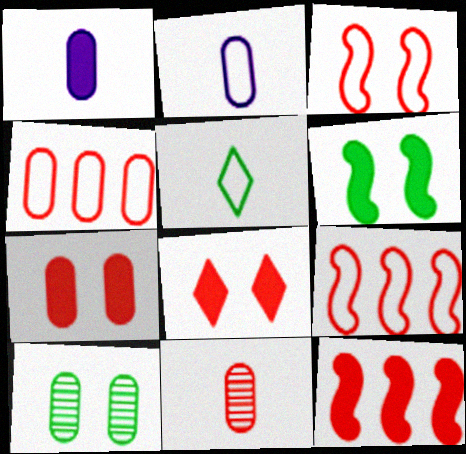[[1, 4, 10], 
[4, 7, 11], 
[8, 9, 11]]